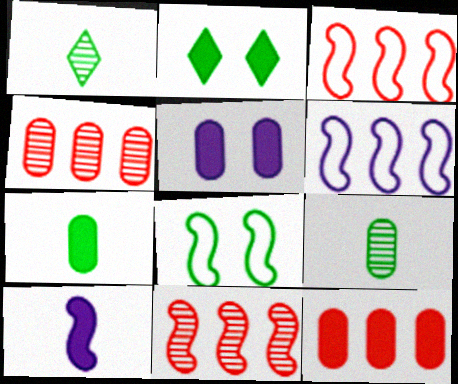[[1, 3, 5], 
[2, 10, 12], 
[5, 7, 12], 
[8, 10, 11]]